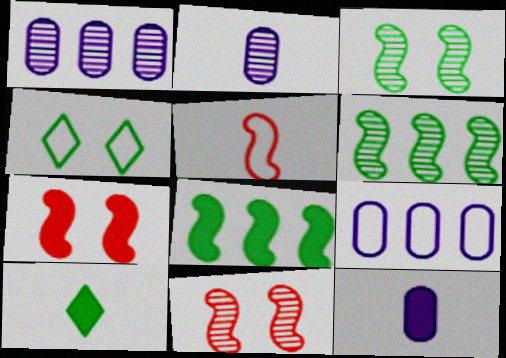[[2, 5, 10], 
[4, 5, 9], 
[9, 10, 11]]